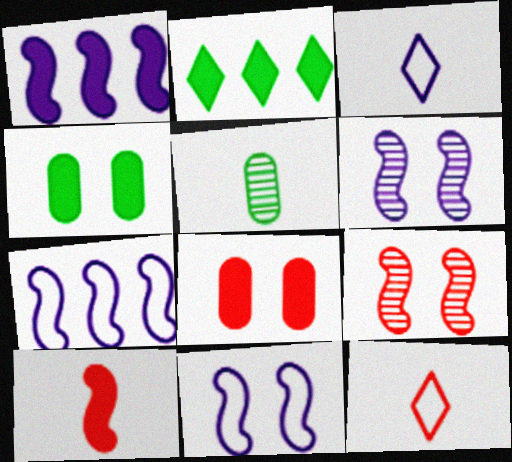[[3, 5, 10]]